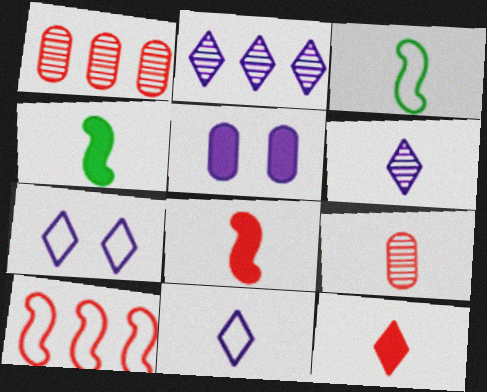[[1, 4, 7], 
[4, 9, 11]]